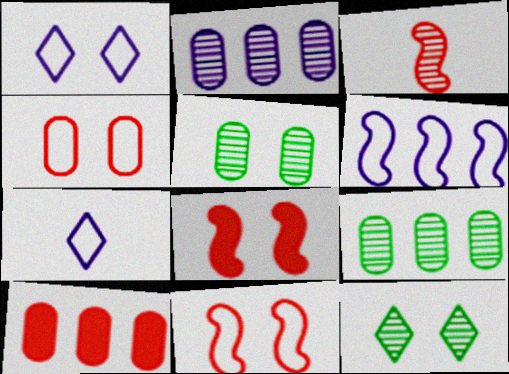[[1, 5, 8], 
[2, 3, 12], 
[7, 8, 9]]